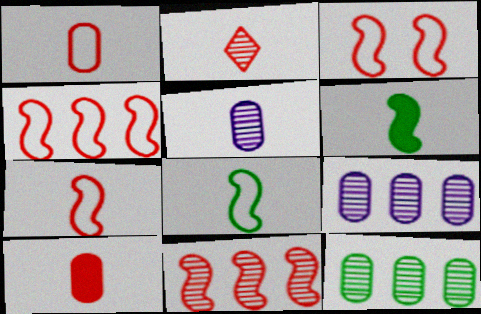[[2, 7, 10], 
[3, 4, 7]]